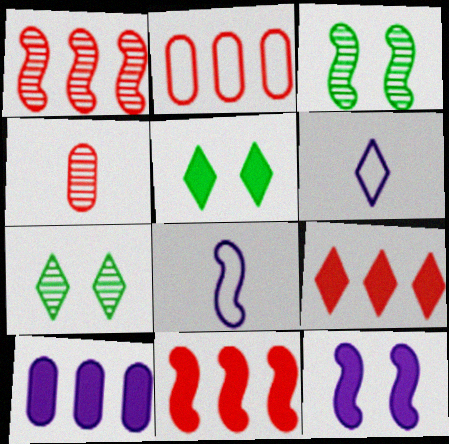[[1, 2, 9], 
[3, 8, 11], 
[6, 7, 9]]